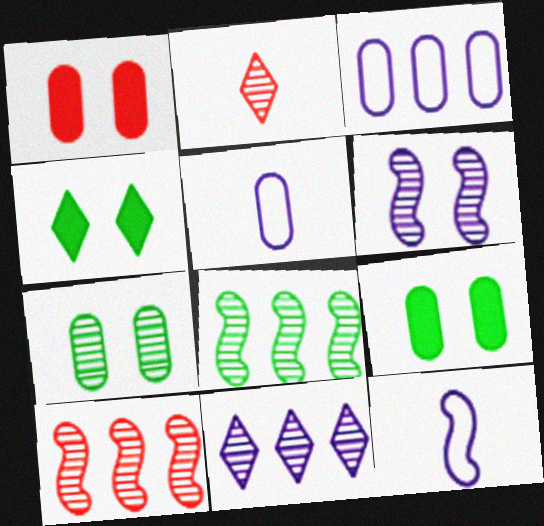[[4, 5, 10]]